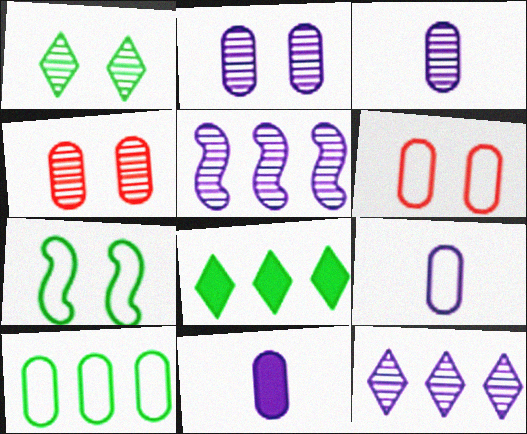[[3, 9, 11], 
[4, 10, 11], 
[6, 9, 10]]